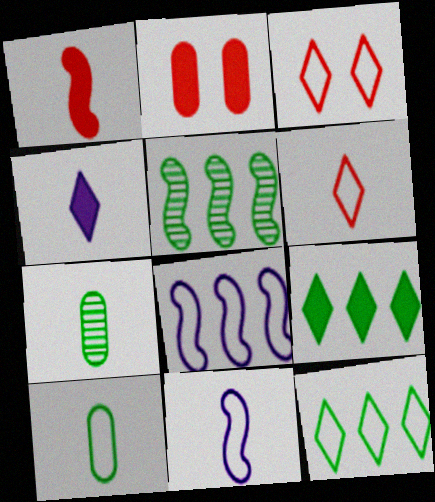[[3, 8, 10], 
[6, 10, 11]]